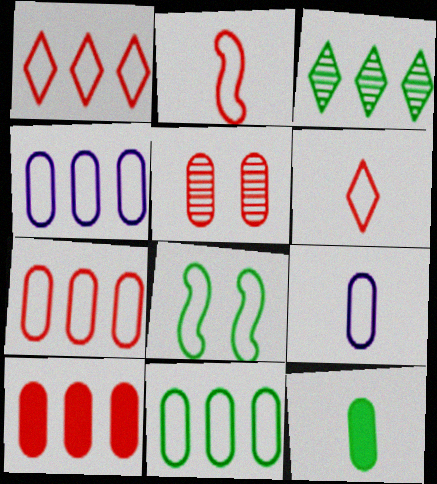[[1, 8, 9], 
[3, 8, 12], 
[4, 5, 12], 
[4, 6, 8], 
[4, 7, 11]]